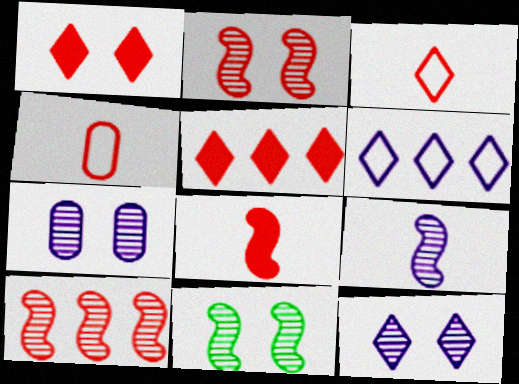[[1, 4, 10], 
[2, 4, 5], 
[9, 10, 11]]